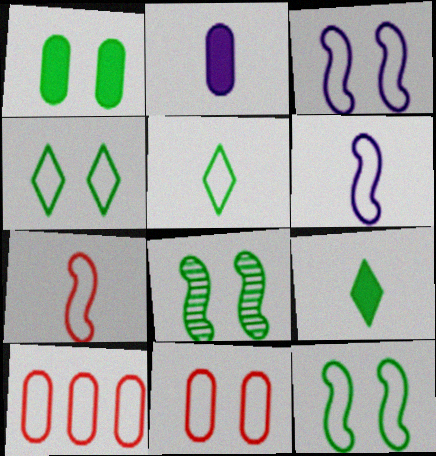[[1, 4, 8], 
[3, 4, 11], 
[3, 5, 10], 
[4, 6, 10]]